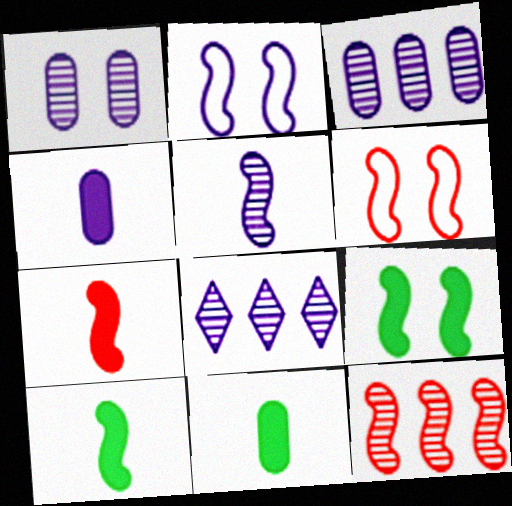[[1, 5, 8], 
[2, 4, 8], 
[2, 10, 12], 
[6, 7, 12], 
[6, 8, 11]]